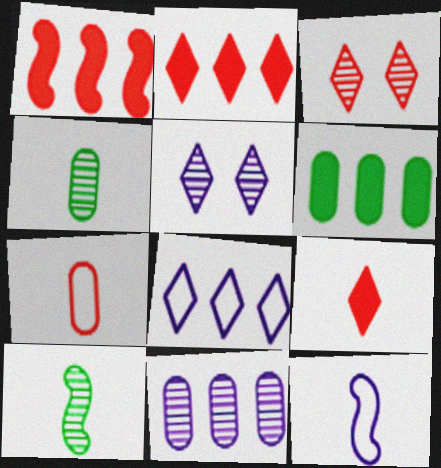[[1, 3, 7], 
[3, 6, 12], 
[3, 10, 11], 
[4, 9, 12]]